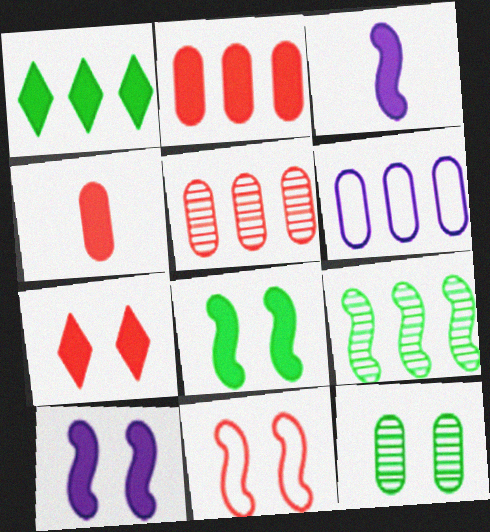[[1, 4, 10], 
[3, 9, 11], 
[4, 6, 12]]